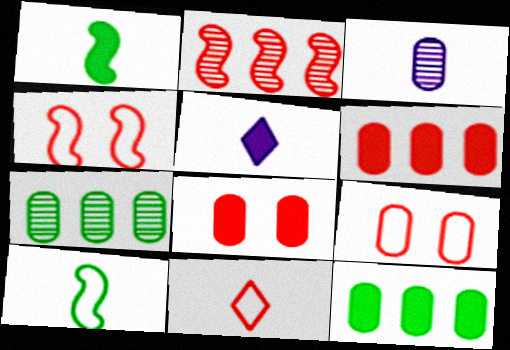[[1, 3, 11], 
[2, 8, 11], 
[3, 9, 12], 
[4, 5, 7]]